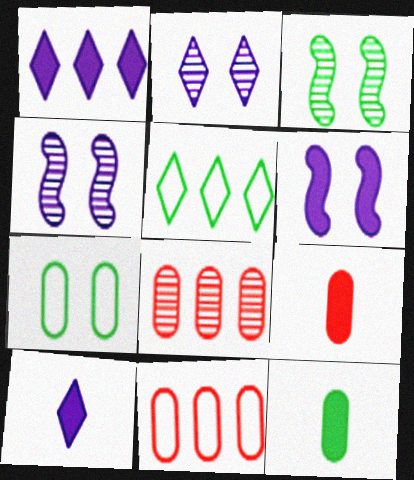[[3, 5, 12], 
[3, 10, 11], 
[4, 5, 9]]